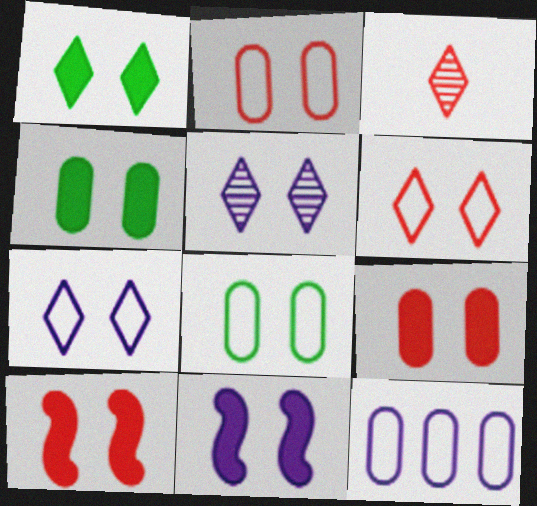[[1, 5, 6], 
[1, 9, 11], 
[5, 8, 10]]